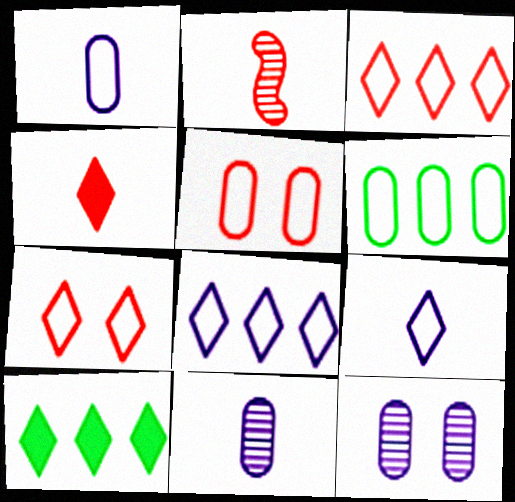[[1, 5, 6]]